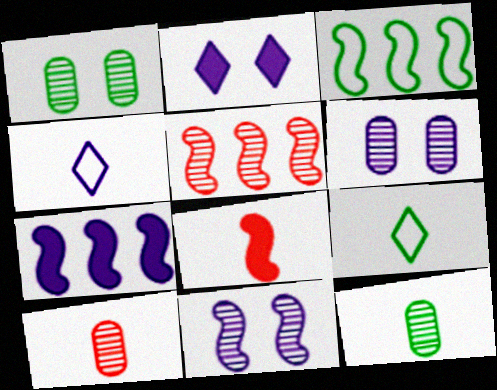[[2, 3, 10], 
[3, 5, 7], 
[3, 8, 11], 
[4, 6, 7], 
[4, 8, 12]]